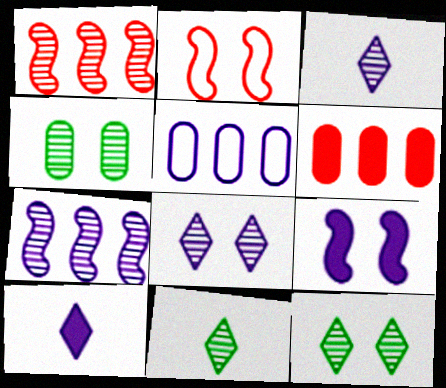[[1, 3, 4], 
[3, 5, 9]]